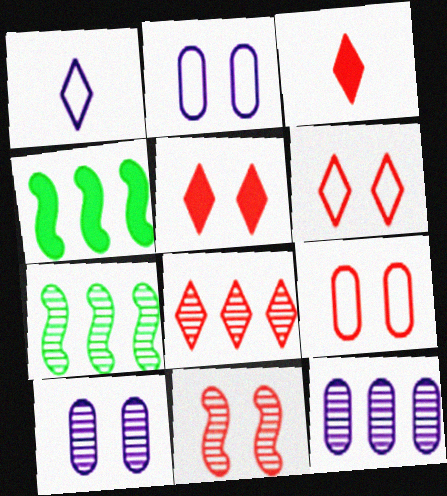[[2, 3, 7], 
[3, 6, 8], 
[5, 9, 11], 
[7, 8, 12]]